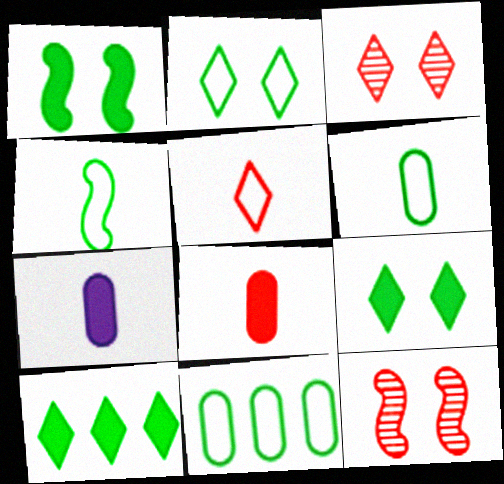[[2, 4, 11]]